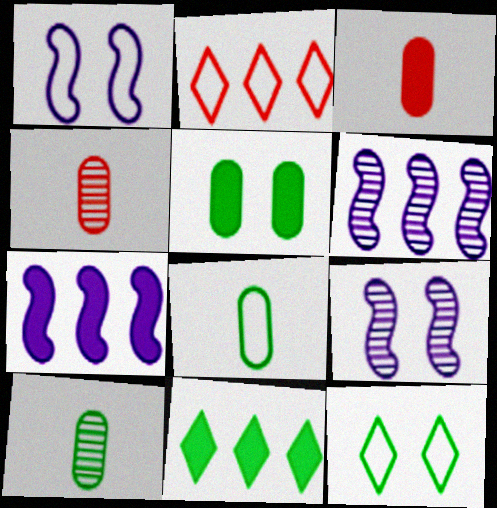[[1, 2, 8], 
[1, 4, 11], 
[3, 6, 12], 
[4, 7, 12]]